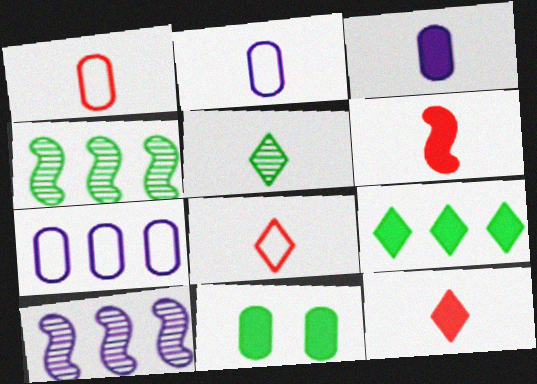[[2, 5, 6], 
[8, 10, 11]]